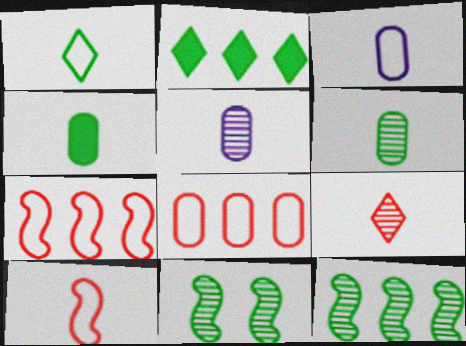[[1, 3, 10]]